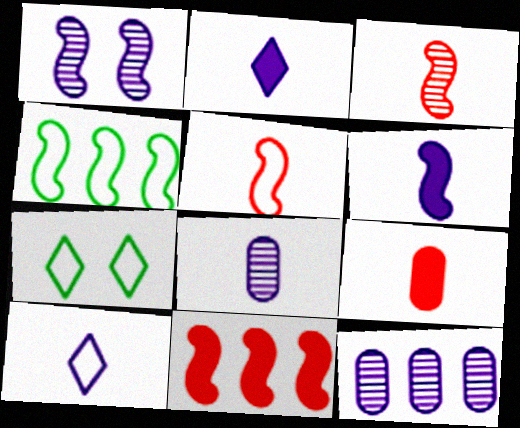[[6, 8, 10], 
[7, 8, 11]]